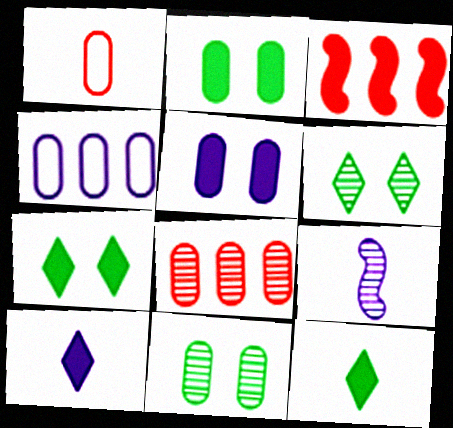[[1, 9, 12], 
[2, 3, 10], 
[3, 5, 12], 
[6, 8, 9]]